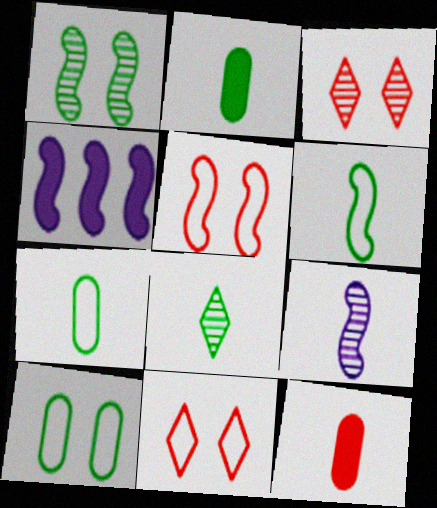[[2, 6, 8], 
[3, 4, 7]]